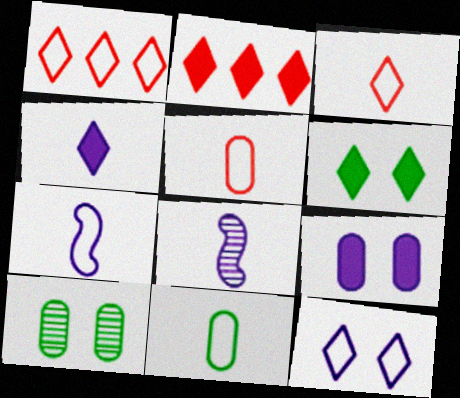[[2, 4, 6], 
[2, 7, 10], 
[3, 7, 11]]